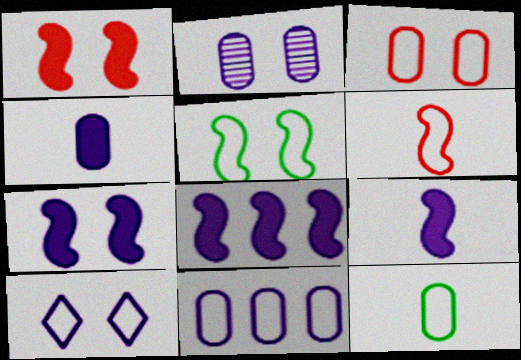[[2, 4, 11], 
[2, 7, 10], 
[3, 5, 10], 
[3, 11, 12], 
[7, 8, 9]]